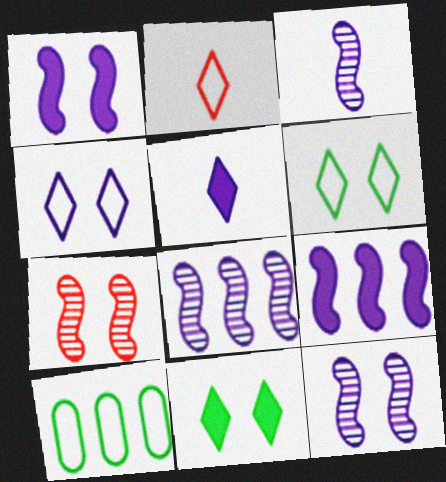[[3, 8, 12], 
[5, 7, 10]]